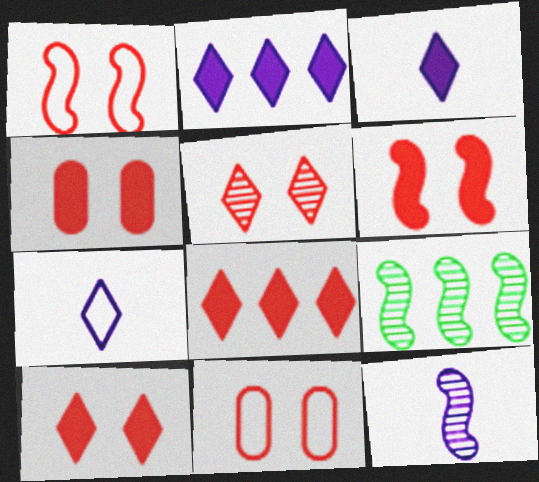[[1, 4, 5], 
[3, 9, 11], 
[4, 6, 10], 
[4, 7, 9], 
[5, 6, 11]]